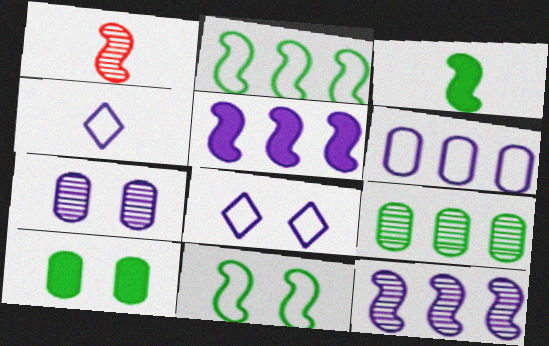[[1, 5, 11], 
[4, 5, 7]]